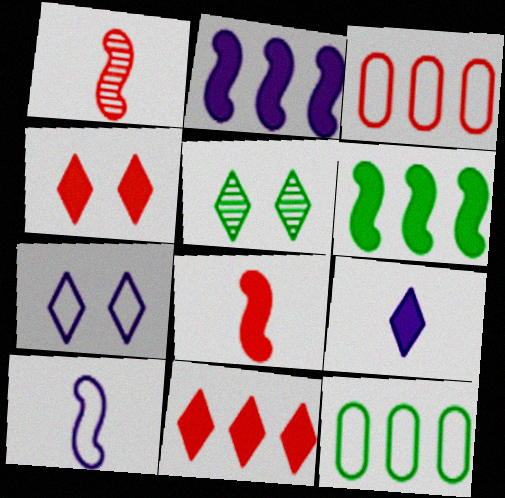[[1, 3, 4], 
[4, 5, 7]]